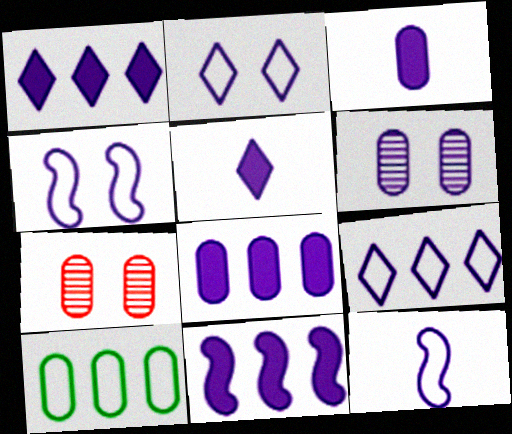[[1, 6, 12], 
[1, 8, 11], 
[3, 7, 10]]